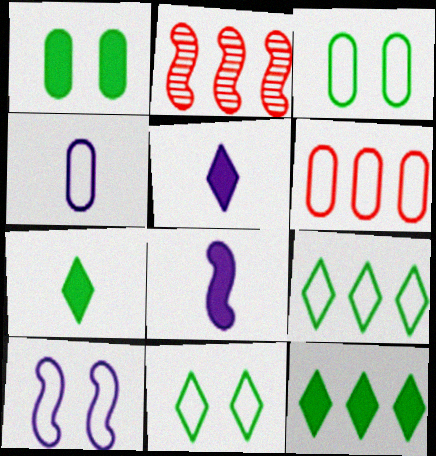[[2, 3, 5], 
[3, 4, 6]]